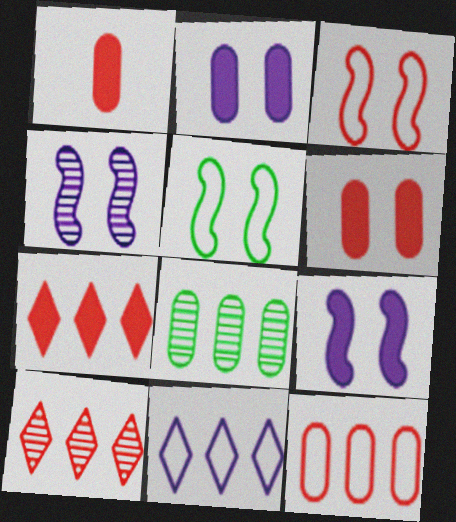[[1, 3, 10]]